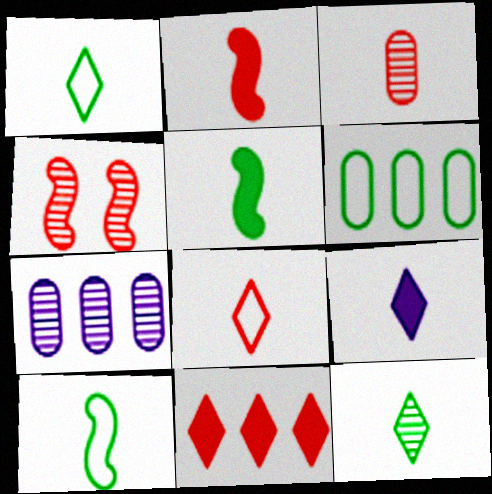[[2, 3, 8], 
[3, 9, 10], 
[4, 6, 9], 
[4, 7, 12], 
[8, 9, 12]]